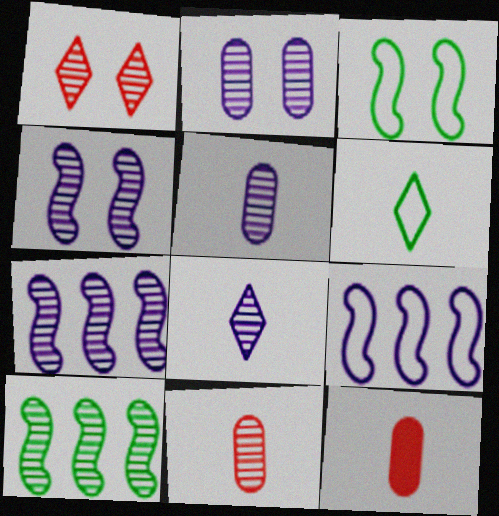[[1, 5, 10], 
[2, 7, 8]]